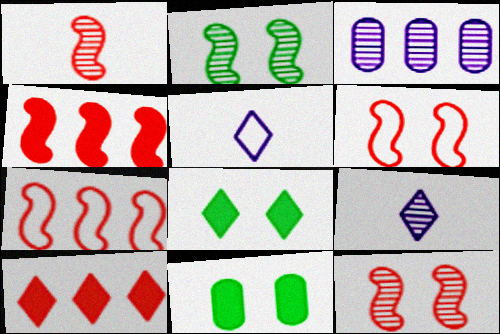[[1, 4, 6], 
[7, 9, 11]]